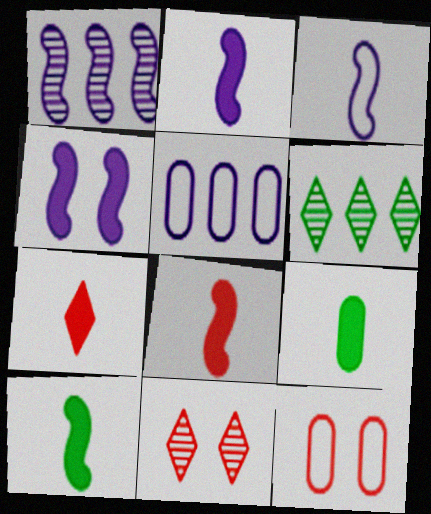[[1, 3, 4], 
[2, 6, 12], 
[2, 7, 9], 
[2, 8, 10], 
[5, 10, 11]]